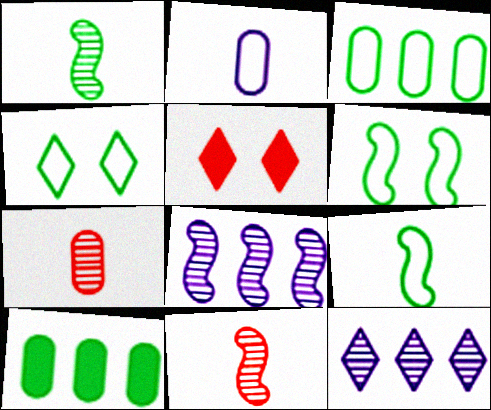[[1, 4, 10], 
[3, 4, 9]]